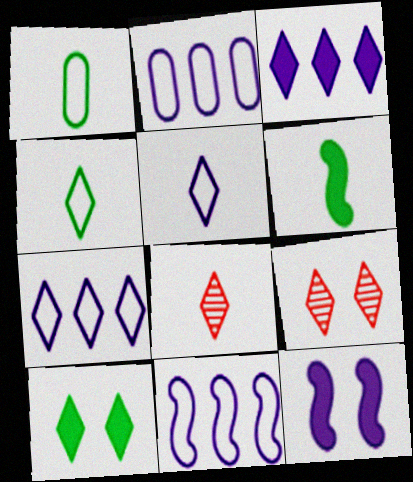[[2, 6, 9], 
[2, 7, 11], 
[3, 4, 9], 
[7, 8, 10]]